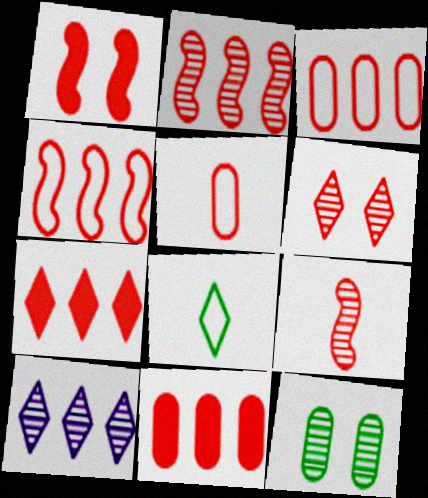[[1, 4, 9], 
[2, 3, 7], 
[9, 10, 12]]